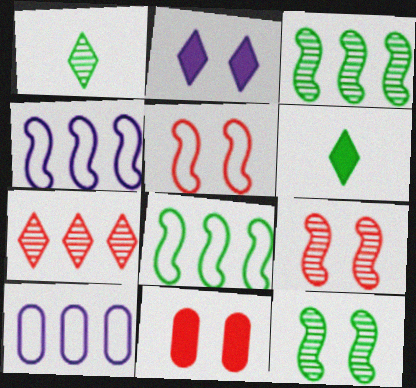[[1, 4, 11], 
[6, 9, 10]]